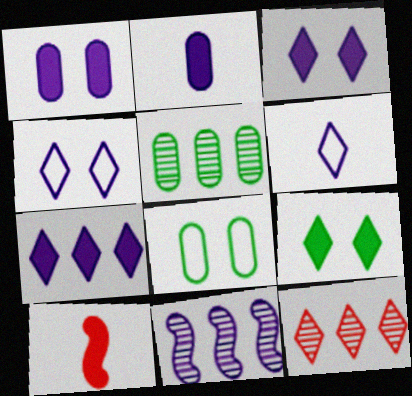[[1, 6, 11], 
[2, 4, 11], 
[4, 5, 10], 
[5, 11, 12], 
[6, 9, 12]]